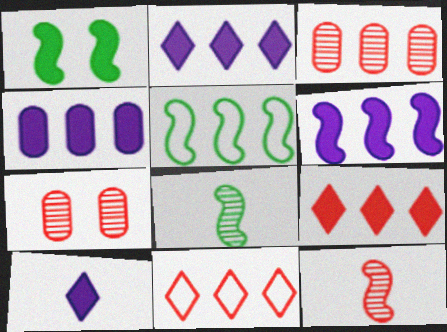[[1, 5, 8], 
[2, 3, 5], 
[2, 4, 6], 
[5, 7, 10]]